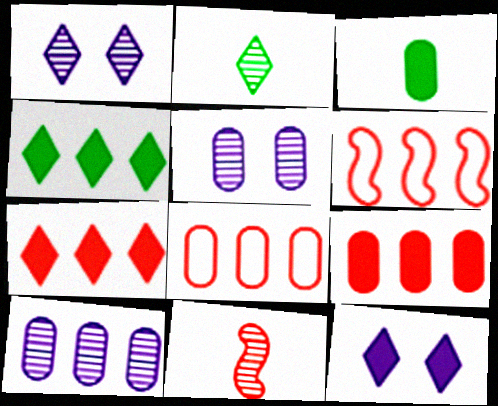[[1, 3, 6], 
[3, 5, 8], 
[4, 6, 10]]